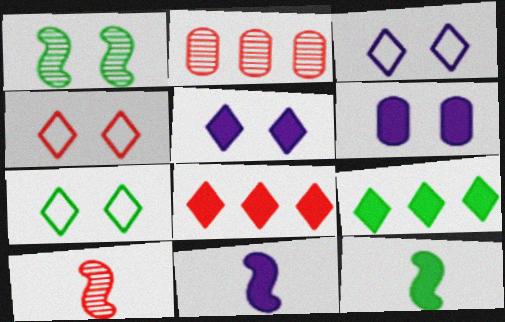[[1, 4, 6], 
[2, 3, 12], 
[2, 7, 11], 
[3, 4, 7], 
[6, 8, 12]]